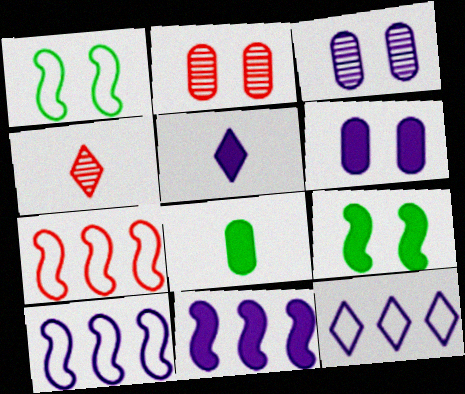[[3, 5, 10], 
[5, 6, 11]]